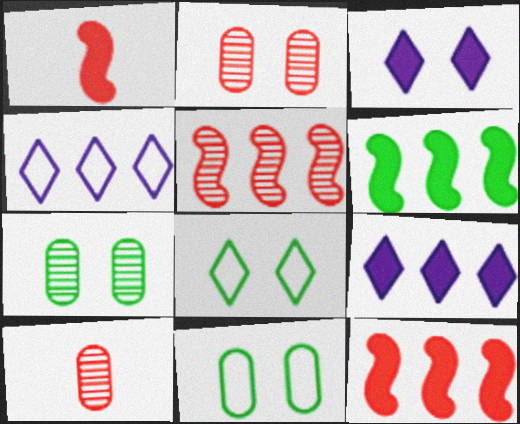[[1, 4, 7]]